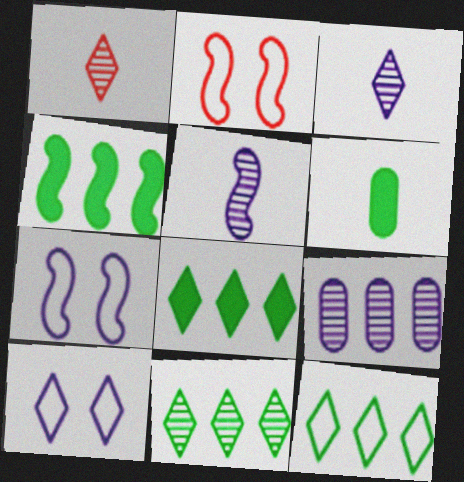[[1, 8, 10], 
[2, 4, 5], 
[8, 11, 12]]